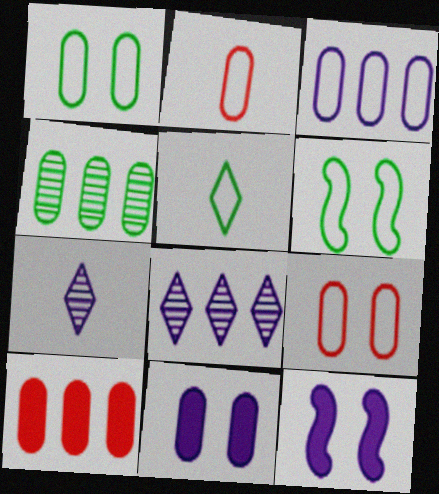[[1, 2, 3], 
[2, 4, 11], 
[3, 4, 10], 
[3, 7, 12], 
[6, 7, 10]]